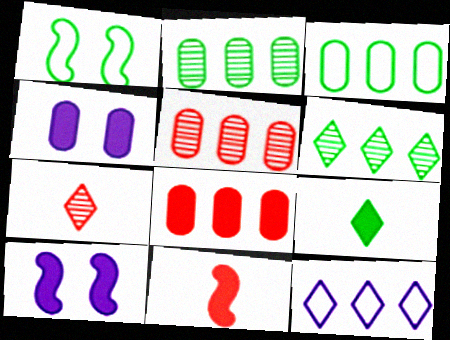[[1, 2, 9], 
[3, 7, 10], 
[8, 9, 10]]